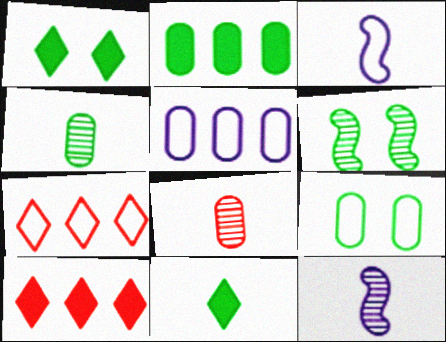[[1, 6, 9], 
[2, 4, 9], 
[3, 7, 9], 
[3, 8, 11], 
[9, 10, 12]]